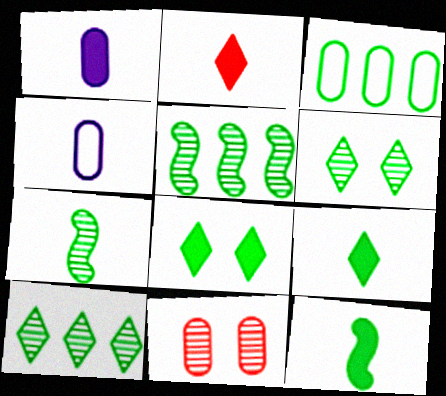[[1, 2, 12], 
[1, 3, 11], 
[2, 4, 7], 
[3, 6, 12], 
[3, 7, 8]]